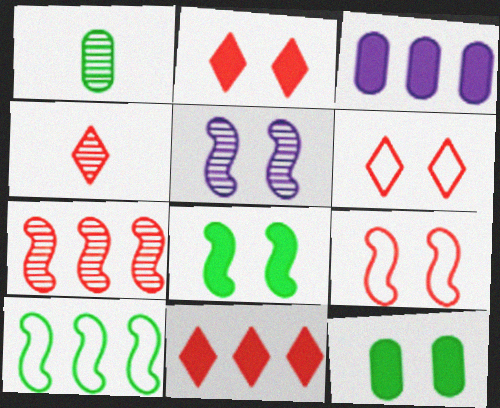[[4, 6, 11], 
[5, 6, 12], 
[5, 8, 9]]